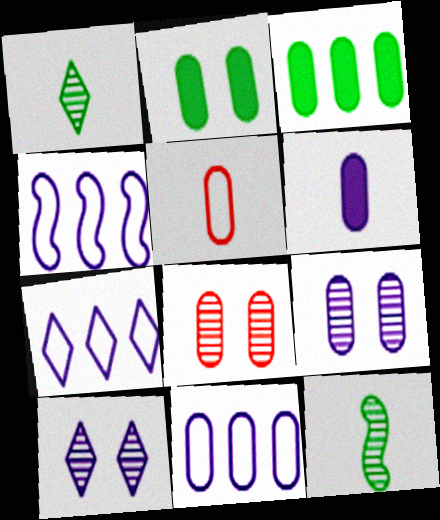[[3, 5, 9], 
[4, 6, 10], 
[4, 7, 11], 
[6, 9, 11]]